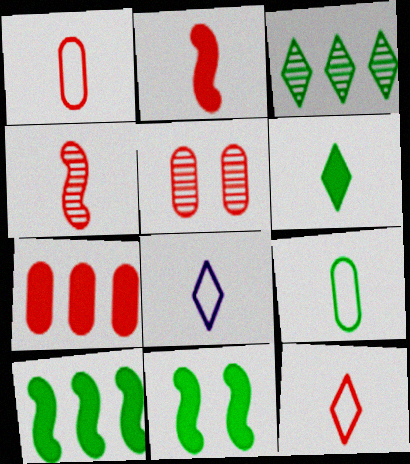[[1, 5, 7], 
[3, 9, 11], 
[5, 8, 10]]